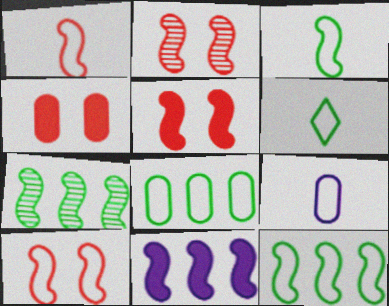[[1, 6, 9], 
[2, 3, 11], 
[2, 5, 10]]